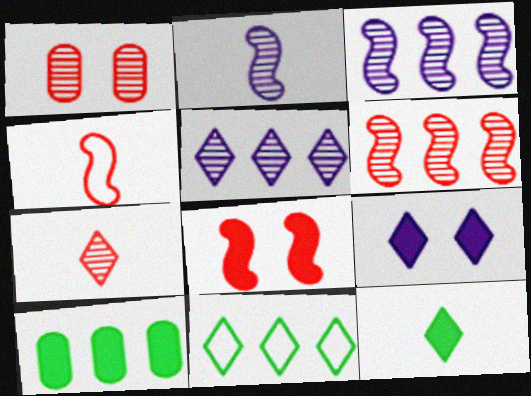[[1, 6, 7], 
[4, 6, 8], 
[7, 9, 11]]